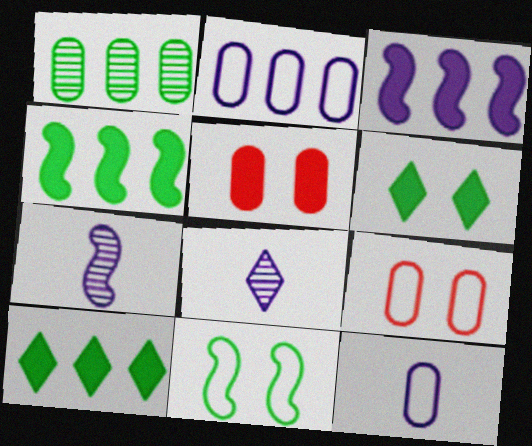[[1, 5, 12], 
[4, 8, 9], 
[7, 9, 10]]